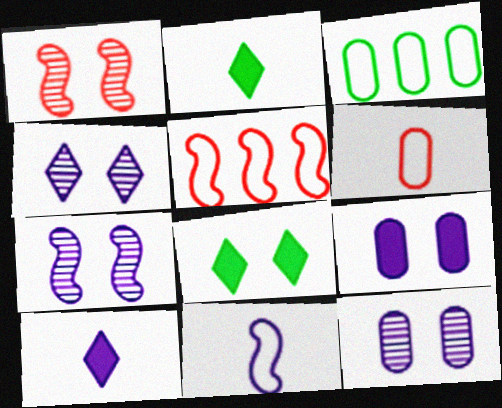[[1, 3, 10], 
[2, 5, 12], 
[4, 7, 12]]